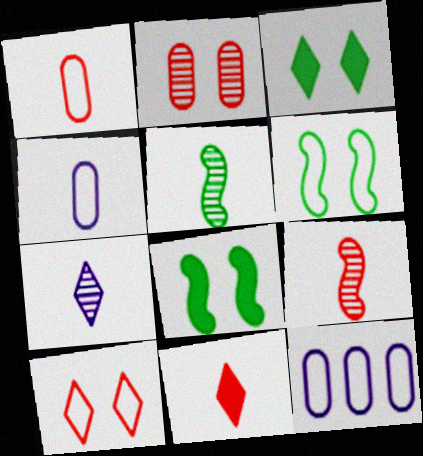[[1, 9, 11], 
[3, 9, 12], 
[4, 5, 11]]